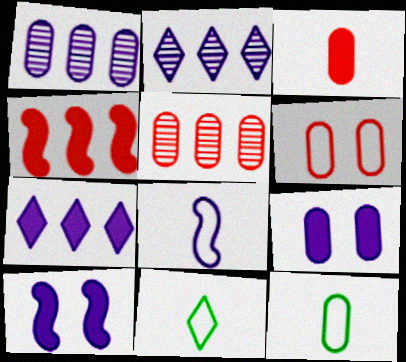[[2, 8, 9], 
[3, 5, 6], 
[5, 9, 12], 
[5, 10, 11]]